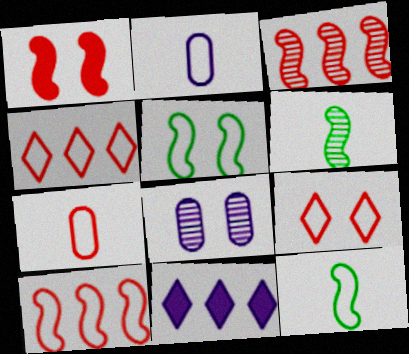[[2, 4, 5], 
[7, 9, 10]]